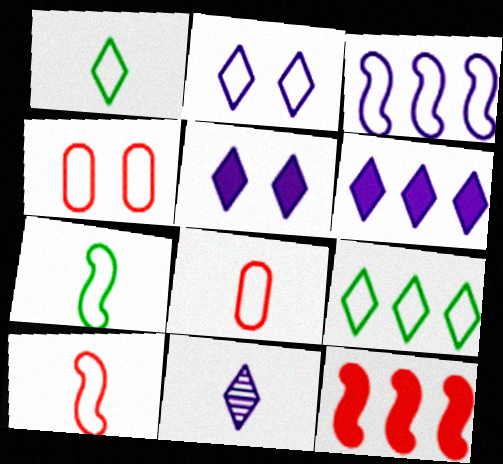[[1, 3, 4], 
[2, 6, 11]]